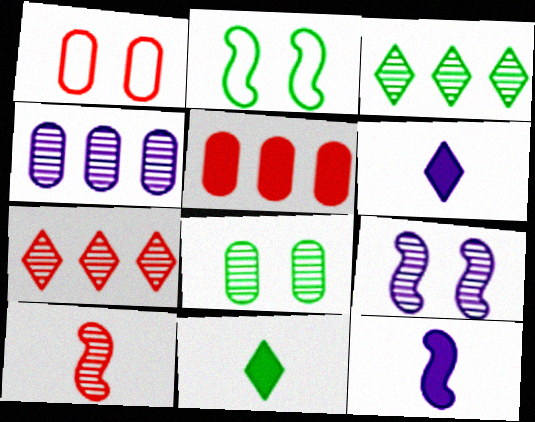[[1, 3, 12]]